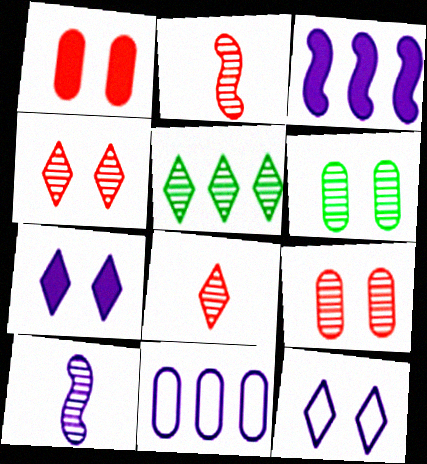[[5, 9, 10], 
[7, 10, 11]]